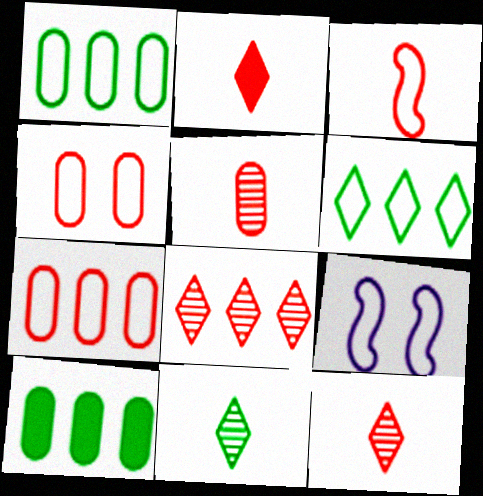[[2, 3, 5], 
[9, 10, 12]]